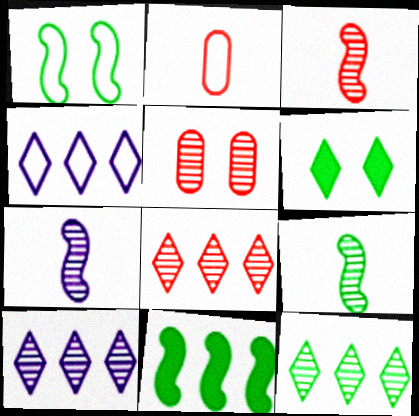[[1, 2, 4], 
[1, 9, 11], 
[3, 5, 8], 
[3, 7, 9], 
[5, 7, 12], 
[5, 9, 10], 
[8, 10, 12]]